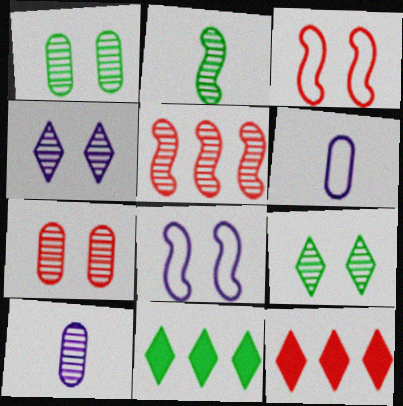[[3, 10, 11], 
[5, 9, 10]]